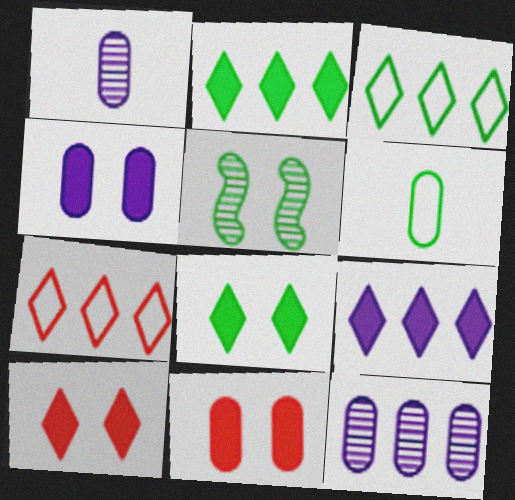[[2, 5, 6], 
[6, 11, 12]]